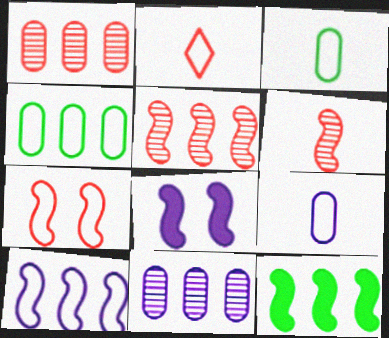[[5, 10, 12]]